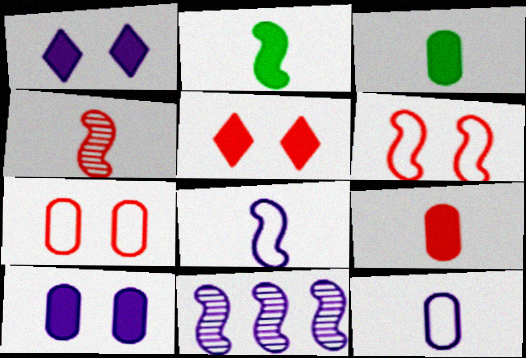[[1, 11, 12], 
[2, 4, 8], 
[2, 6, 11]]